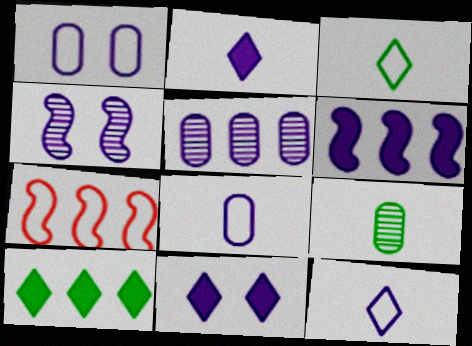[[1, 3, 7], 
[1, 4, 11], 
[5, 7, 10], 
[7, 9, 11]]